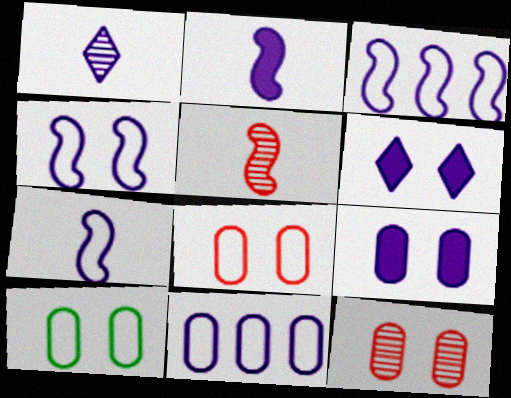[[1, 3, 9], 
[3, 4, 7], 
[9, 10, 12]]